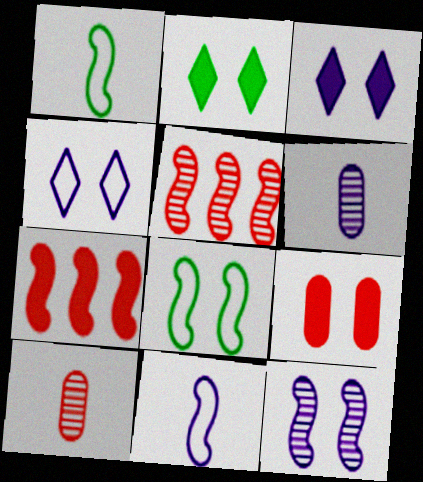[[1, 7, 12]]